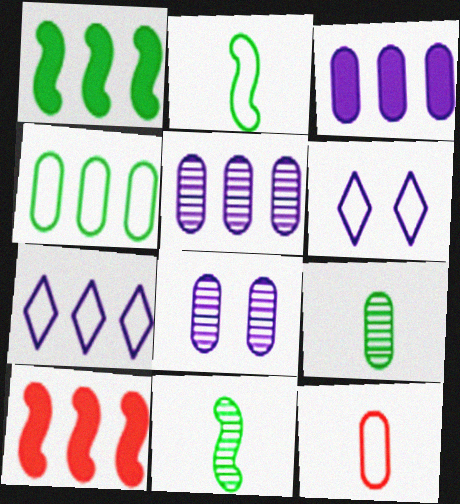[[6, 9, 10]]